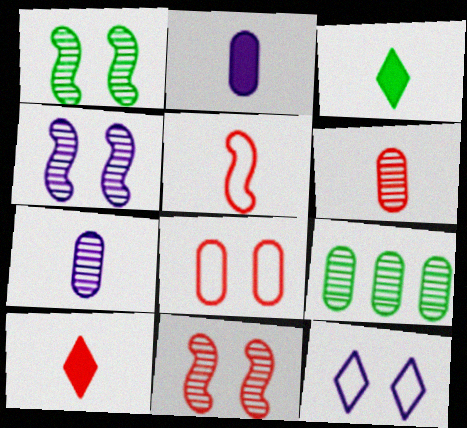[[1, 4, 11], 
[2, 8, 9], 
[3, 5, 7], 
[5, 6, 10]]